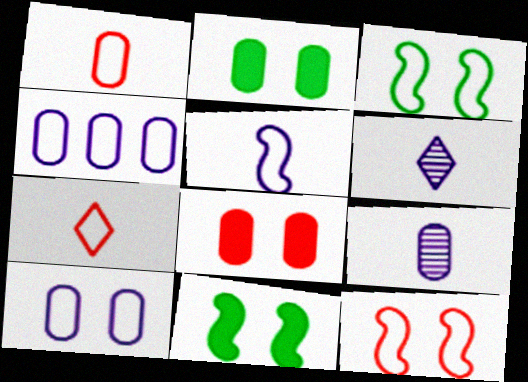[[3, 4, 7]]